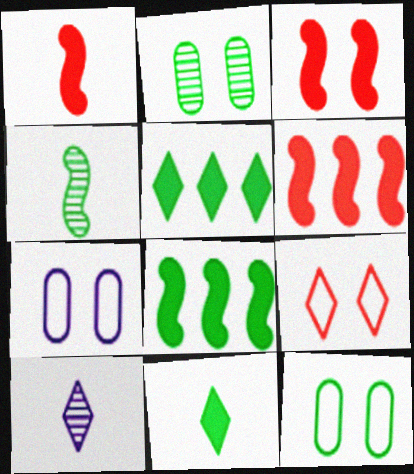[[1, 3, 6], 
[4, 5, 12], 
[5, 9, 10], 
[6, 10, 12]]